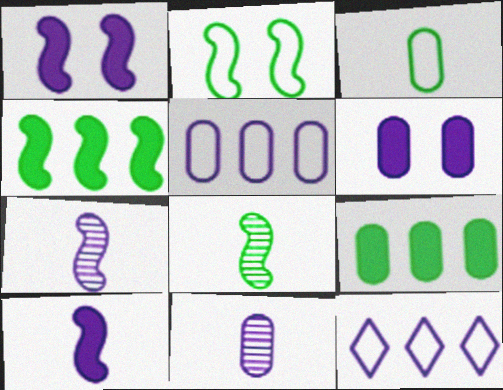[[1, 11, 12], 
[2, 4, 8], 
[5, 6, 11], 
[6, 7, 12]]